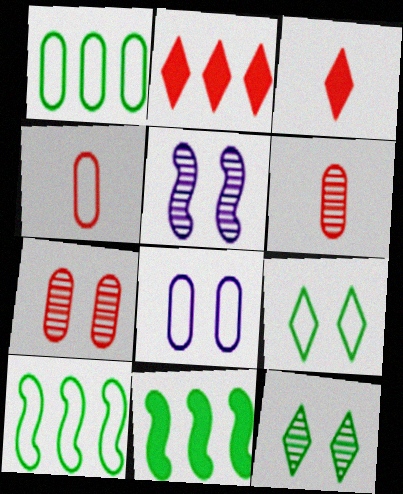[[1, 3, 5], 
[1, 4, 8], 
[5, 7, 12]]